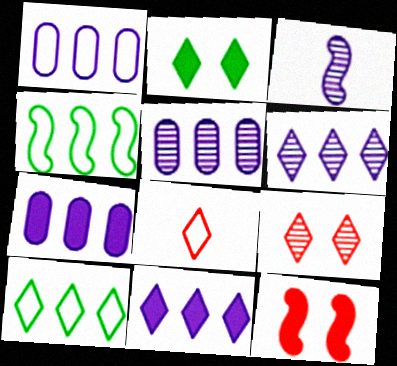[[1, 5, 7], 
[2, 6, 8], 
[3, 4, 12]]